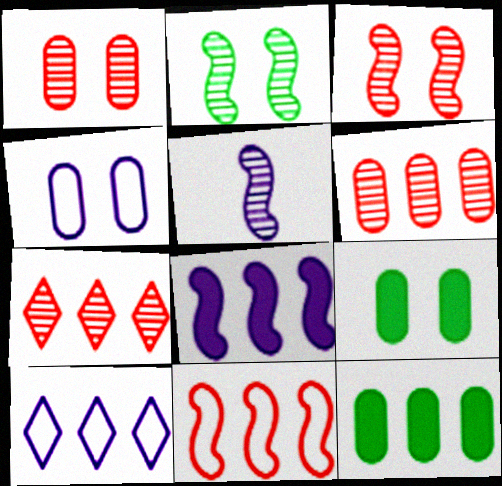[[1, 4, 9]]